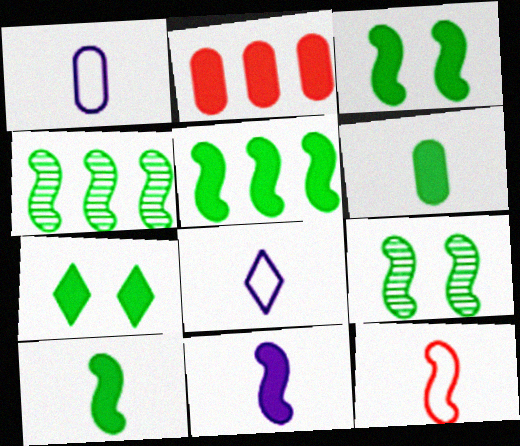[[2, 7, 11], 
[2, 8, 9], 
[3, 5, 10], 
[5, 6, 7]]